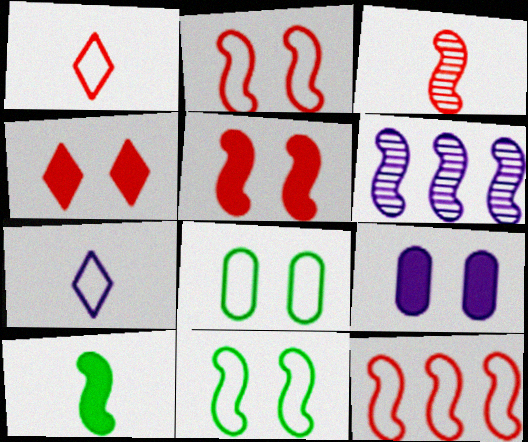[[2, 6, 10], 
[3, 5, 12], 
[6, 7, 9], 
[7, 8, 12]]